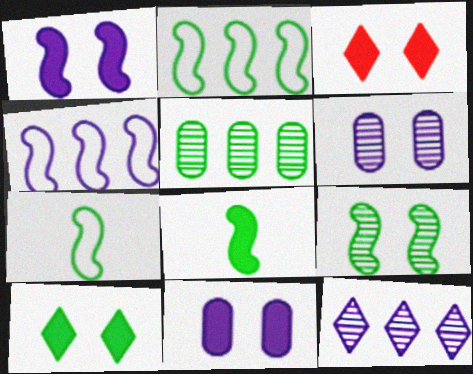[[2, 8, 9], 
[5, 7, 10]]